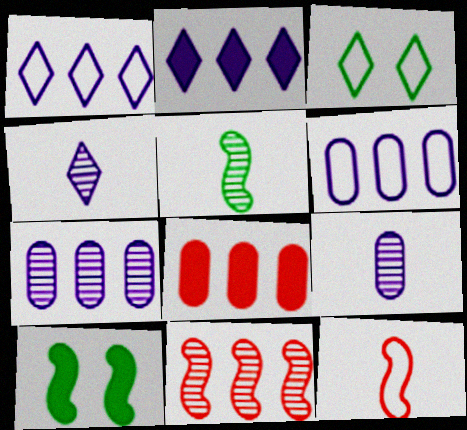[[3, 6, 12]]